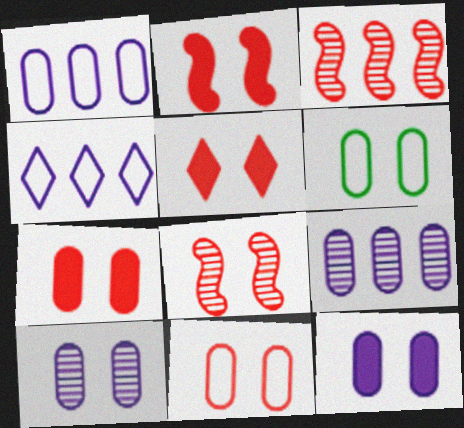[[2, 5, 7], 
[5, 8, 11], 
[6, 7, 10]]